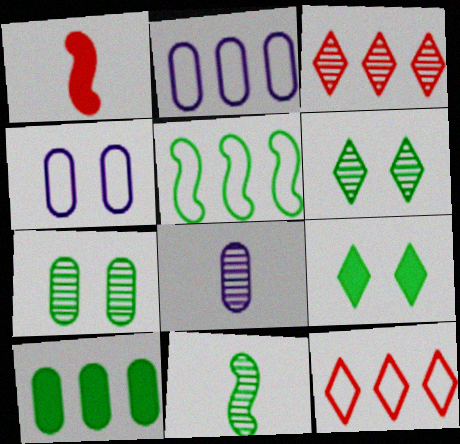[[1, 2, 6], 
[2, 5, 12]]